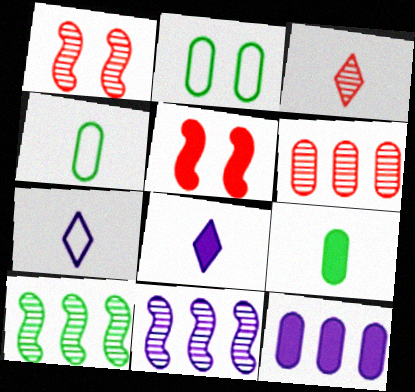[[1, 3, 6]]